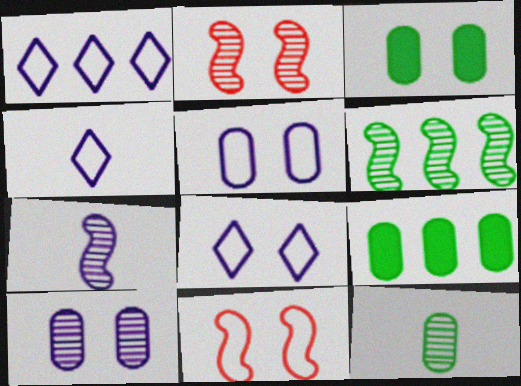[[1, 4, 8], 
[2, 3, 8], 
[2, 4, 9], 
[2, 6, 7]]